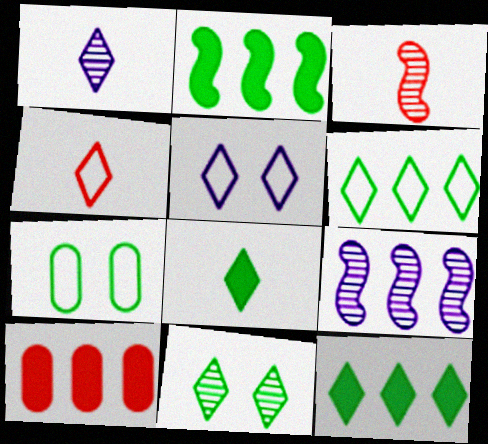[[1, 4, 8], 
[4, 5, 6], 
[6, 8, 11], 
[6, 9, 10]]